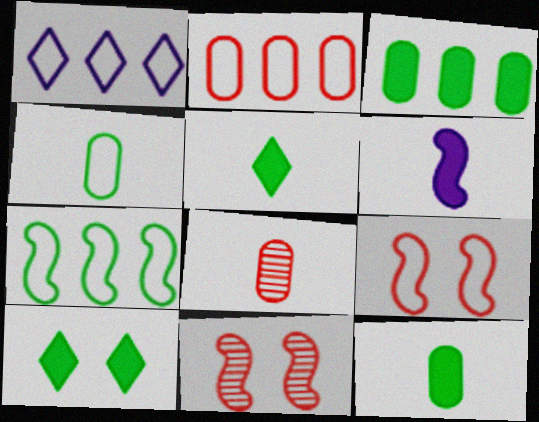[[1, 2, 7], 
[1, 4, 9], 
[1, 11, 12], 
[6, 7, 11]]